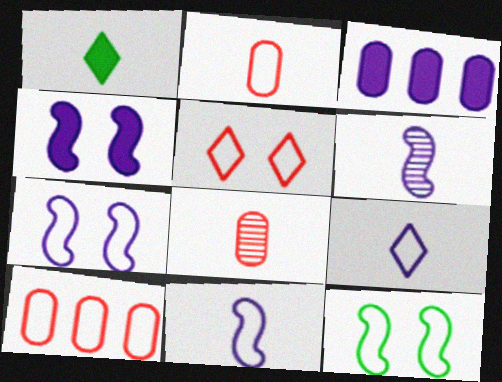[[1, 2, 6], 
[1, 8, 11], 
[9, 10, 12]]